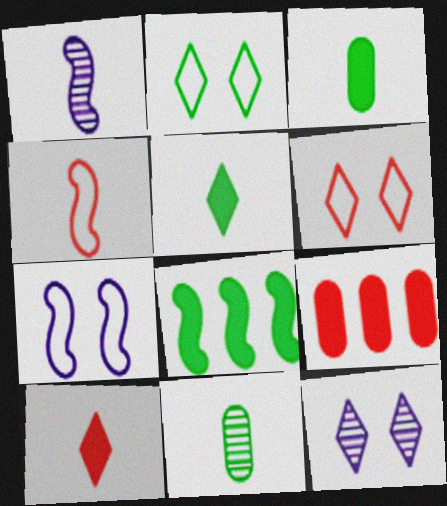[[1, 2, 9], 
[2, 8, 11]]